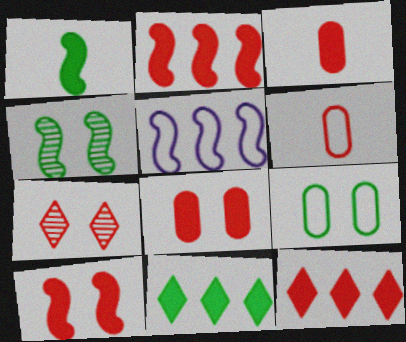[[2, 6, 7], 
[3, 10, 12]]